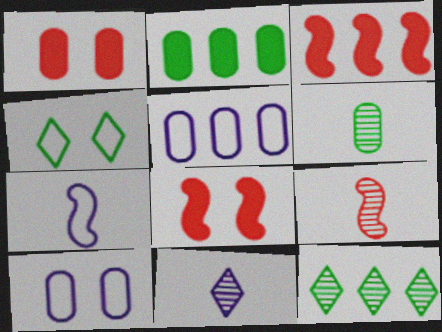[[1, 5, 6], 
[1, 7, 12], 
[3, 5, 12], 
[6, 9, 11]]